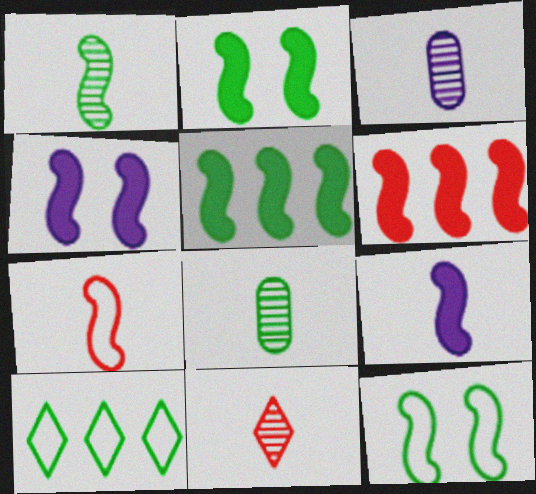[[1, 3, 11], 
[1, 5, 12], 
[1, 7, 9], 
[2, 6, 9], 
[2, 8, 10]]